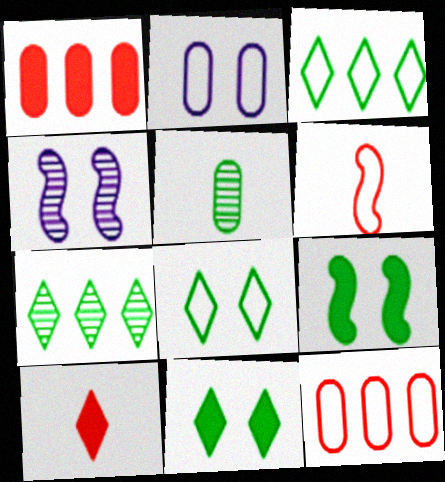[[1, 2, 5], 
[2, 3, 6], 
[3, 5, 9]]